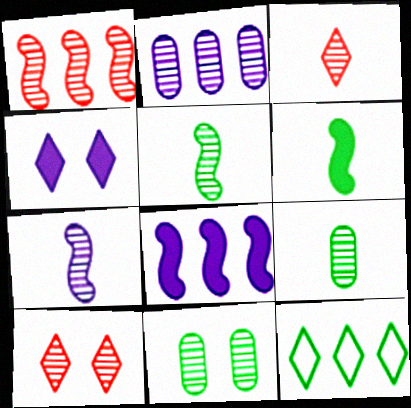[[2, 5, 10], 
[3, 4, 12], 
[3, 7, 9], 
[6, 11, 12]]